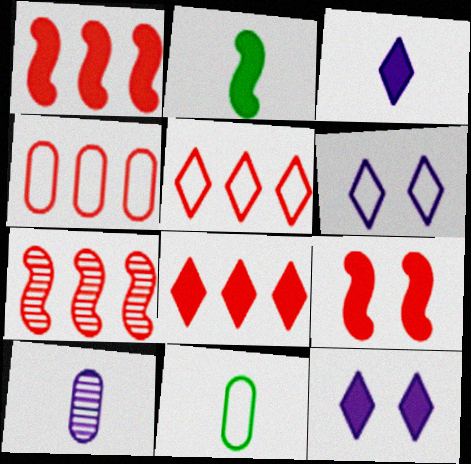[[4, 7, 8], 
[7, 11, 12]]